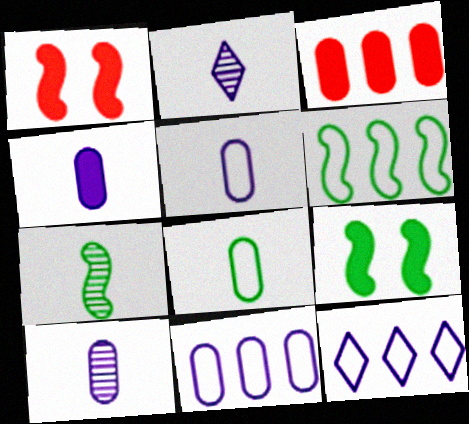[[4, 5, 10], 
[6, 7, 9]]